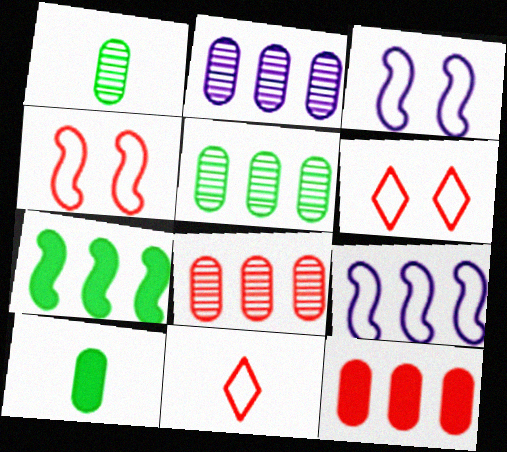[[2, 5, 8]]